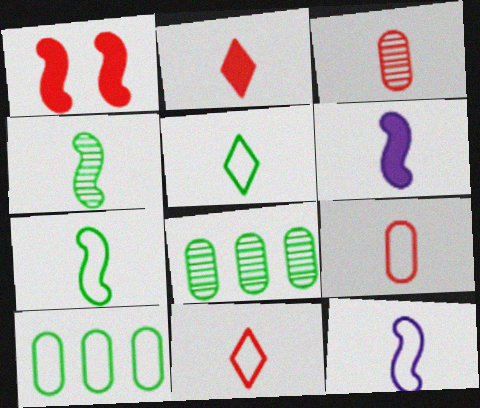[[3, 5, 6], 
[5, 9, 12]]